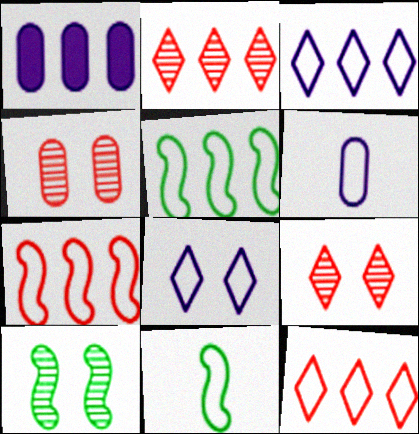[[1, 2, 5], 
[1, 9, 11]]